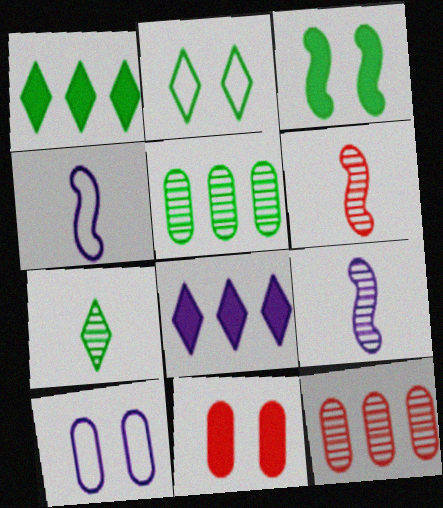[[1, 2, 7], 
[1, 6, 10], 
[8, 9, 10]]